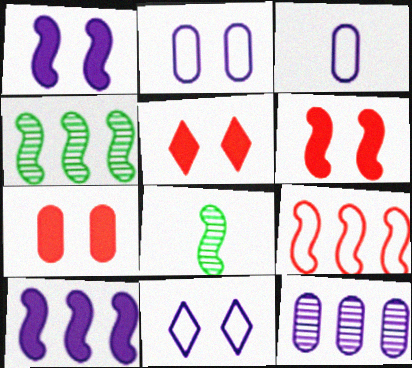[[1, 8, 9], 
[3, 4, 5], 
[4, 9, 10], 
[5, 6, 7]]